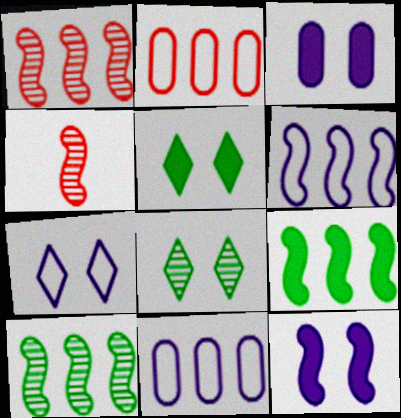[[1, 6, 9], 
[4, 5, 11]]